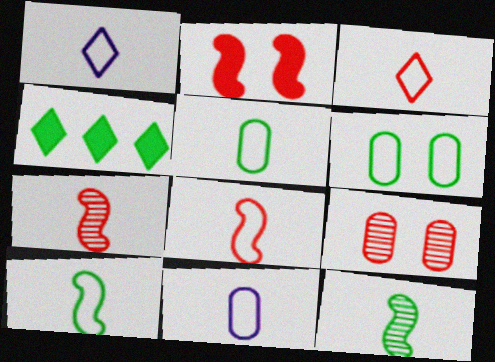[[1, 5, 8], 
[3, 10, 11], 
[4, 6, 12]]